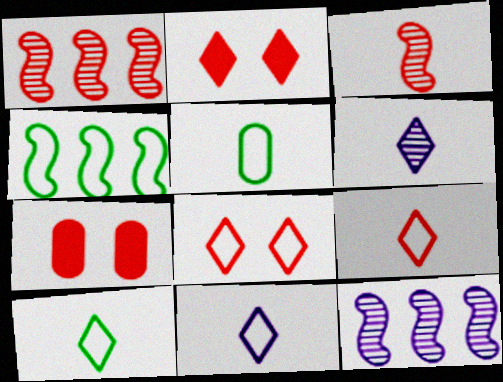[[1, 7, 9], 
[2, 5, 12], 
[4, 6, 7], 
[7, 10, 12], 
[9, 10, 11]]